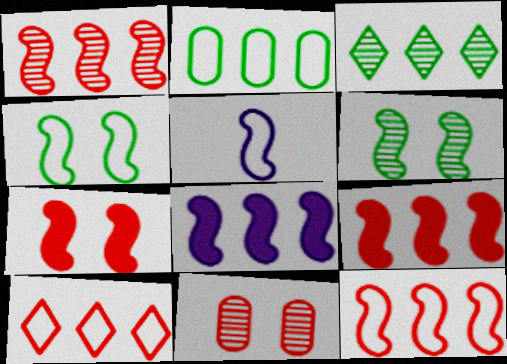[[1, 9, 12], 
[4, 5, 12], 
[5, 6, 9]]